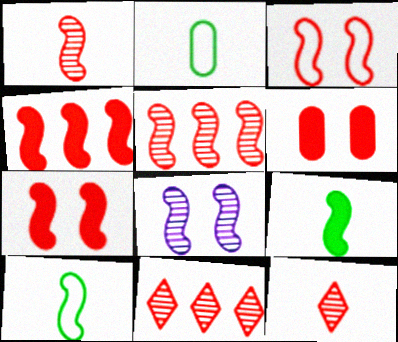[[1, 3, 4], 
[4, 8, 10]]